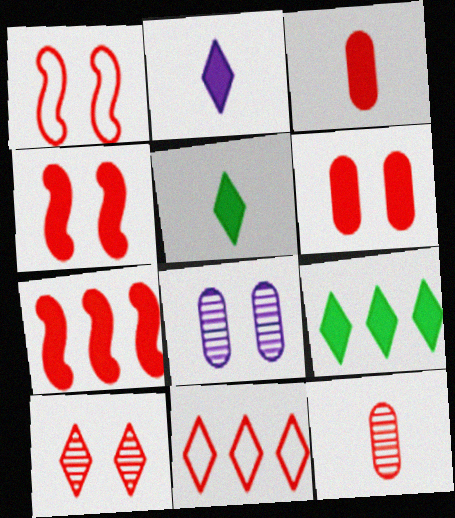[[1, 6, 10], 
[4, 11, 12]]